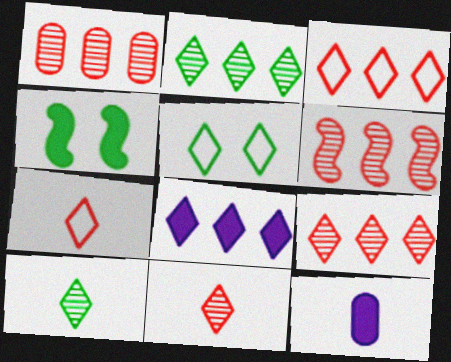[[1, 6, 9], 
[2, 3, 8], 
[5, 6, 12], 
[5, 8, 11]]